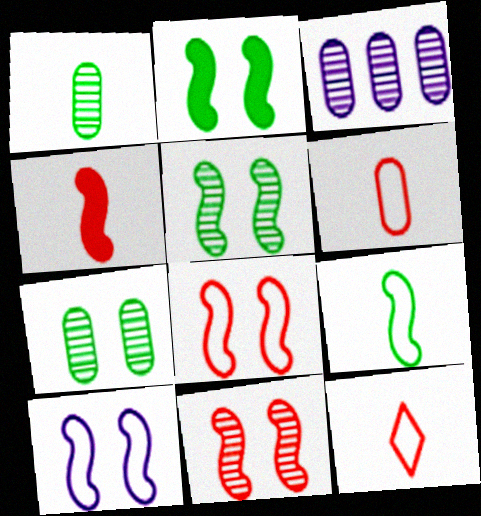[[2, 3, 12], 
[2, 10, 11]]